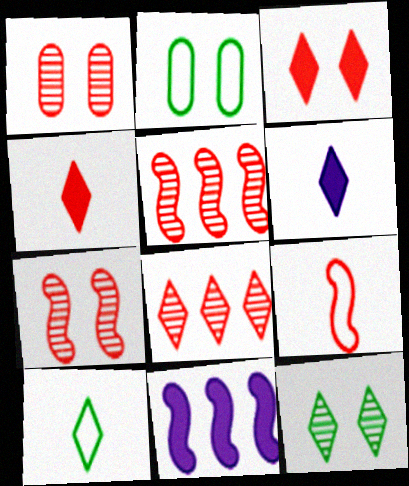[[1, 10, 11], 
[2, 5, 6]]